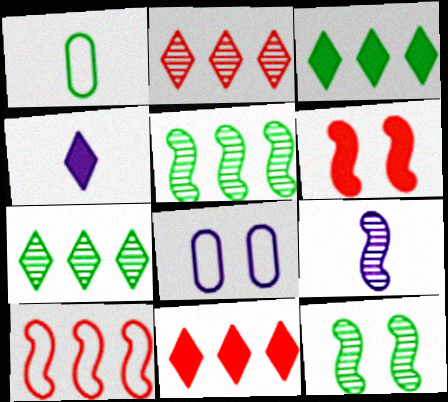[[1, 3, 12]]